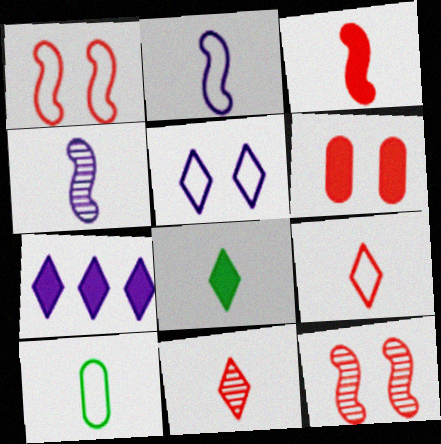[[2, 9, 10], 
[7, 10, 12]]